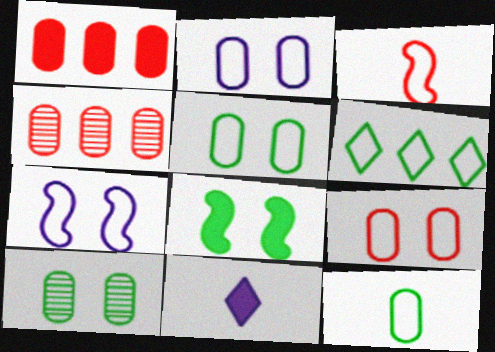[[1, 8, 11], 
[2, 3, 6], 
[2, 5, 9]]